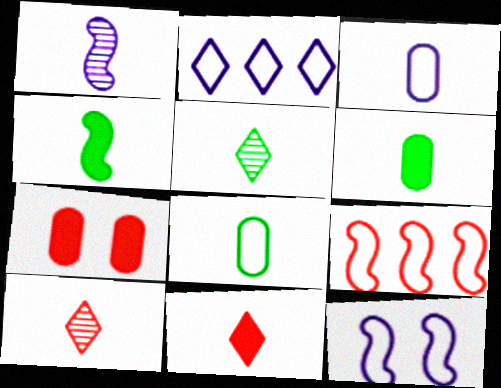[[1, 8, 11], 
[2, 3, 12], 
[3, 4, 10], 
[4, 5, 8], 
[7, 9, 10]]